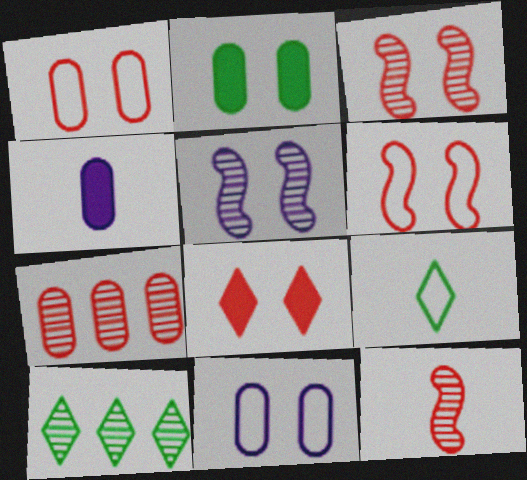[[1, 3, 8], 
[4, 6, 10], 
[4, 9, 12]]